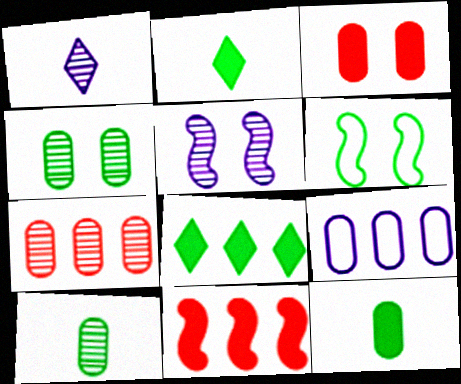[[3, 9, 10], 
[6, 8, 10]]